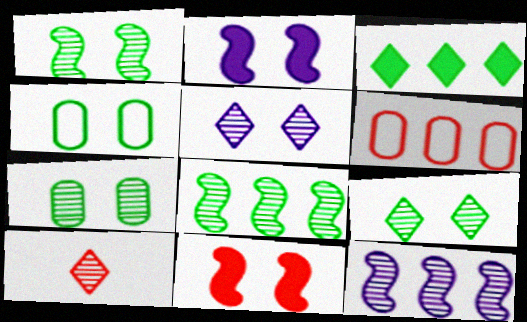[[1, 7, 9], 
[3, 6, 12], 
[4, 5, 11], 
[6, 10, 11], 
[7, 10, 12]]